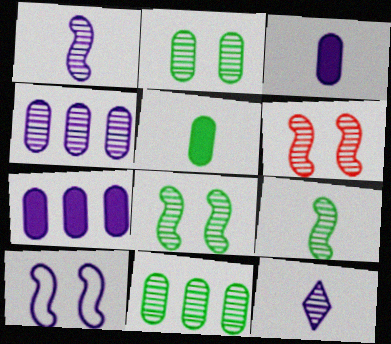[[6, 11, 12], 
[7, 10, 12]]